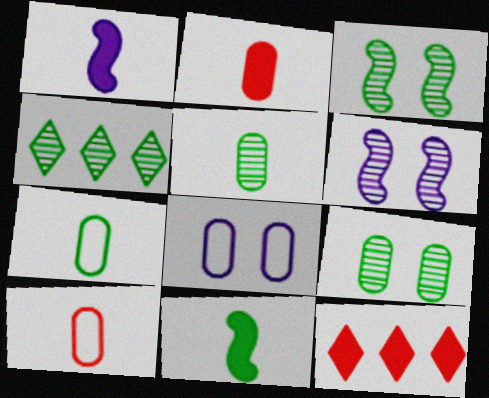[[3, 4, 5], 
[6, 7, 12]]